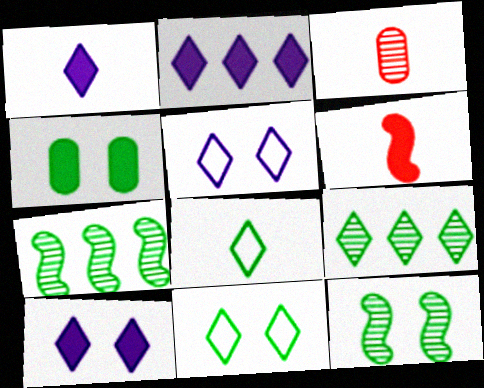[[1, 2, 10], 
[2, 4, 6], 
[4, 7, 8], 
[4, 11, 12]]